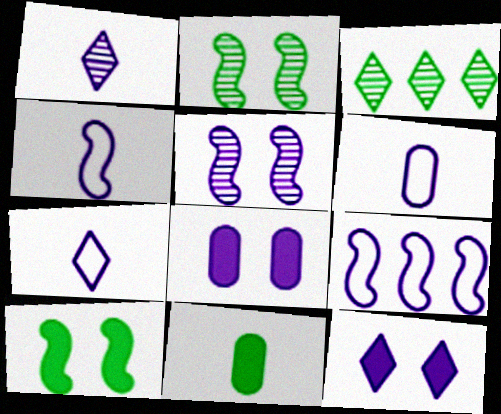[[1, 8, 9], 
[4, 6, 7]]